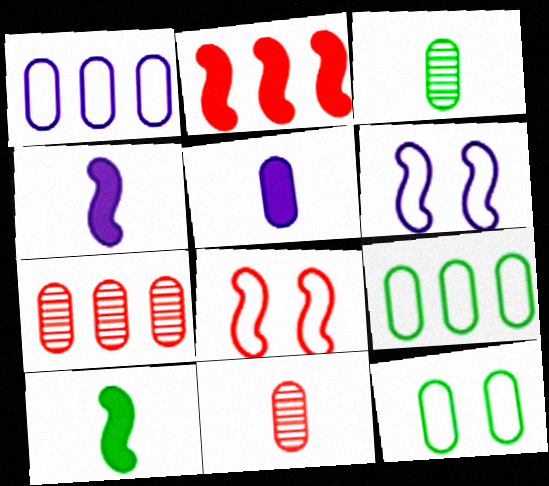[[5, 7, 12]]